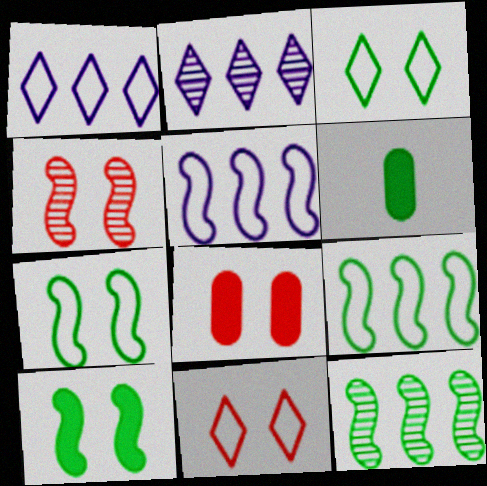[[1, 4, 6], 
[3, 6, 12], 
[4, 8, 11]]